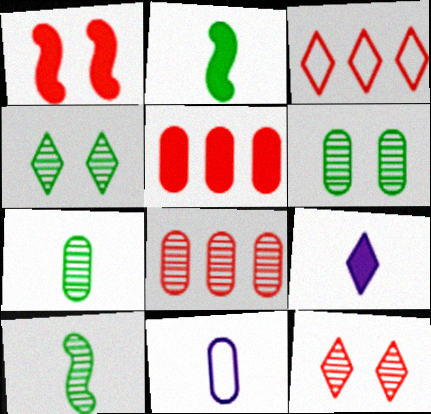[[3, 4, 9], 
[5, 6, 11]]